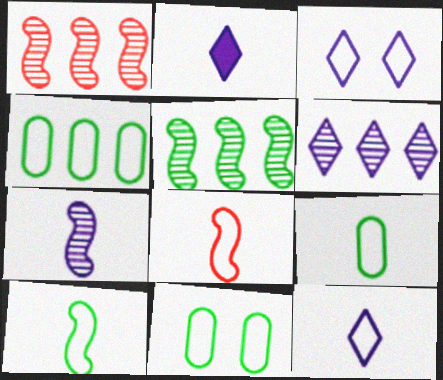[[1, 2, 11], 
[2, 3, 6], 
[3, 4, 8], 
[4, 9, 11], 
[8, 9, 12]]